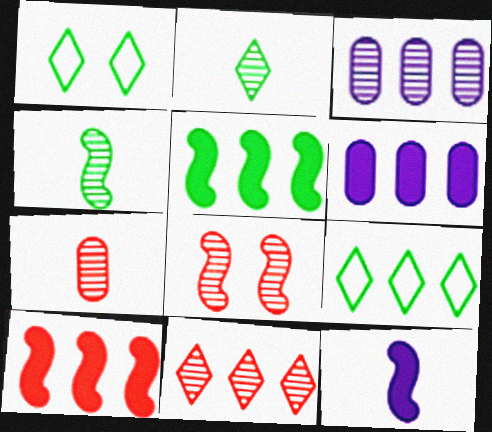[[2, 3, 8], 
[3, 9, 10], 
[7, 8, 11]]